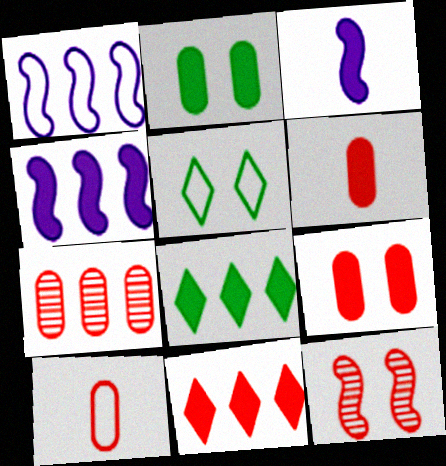[[1, 5, 10], 
[1, 7, 8], 
[2, 3, 11], 
[3, 5, 7], 
[3, 8, 9], 
[7, 9, 10], 
[10, 11, 12]]